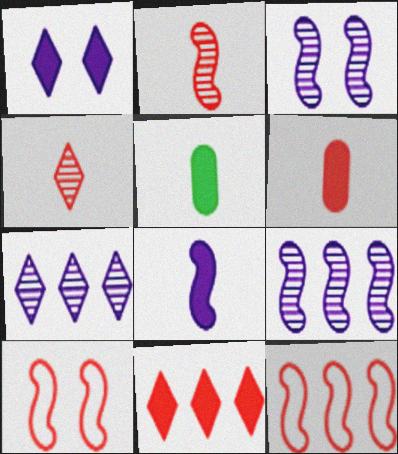[[5, 7, 10]]